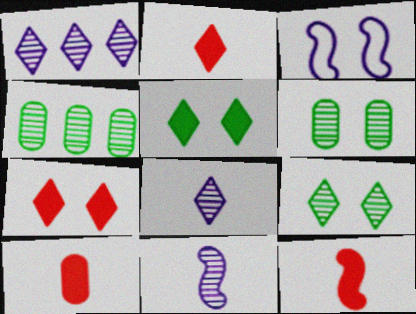[[2, 3, 4], 
[2, 10, 12], 
[3, 6, 7]]